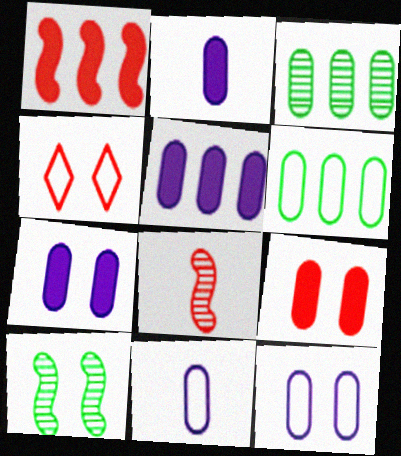[[2, 5, 7], 
[3, 9, 11], 
[4, 7, 10]]